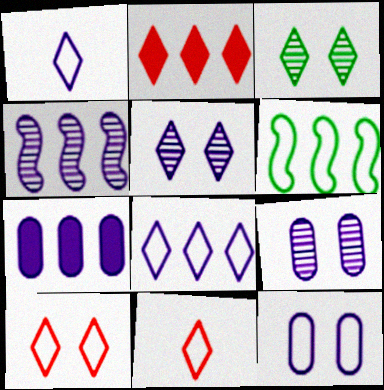[[1, 2, 3], 
[4, 7, 8], 
[6, 11, 12]]